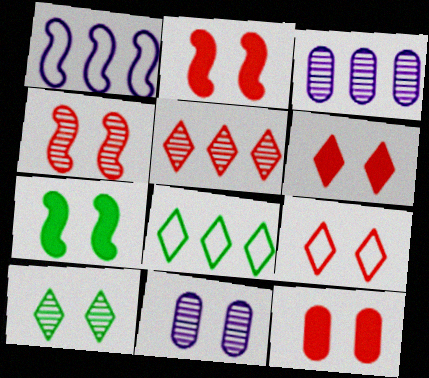[[2, 6, 12], 
[4, 9, 12], 
[4, 10, 11], 
[7, 9, 11]]